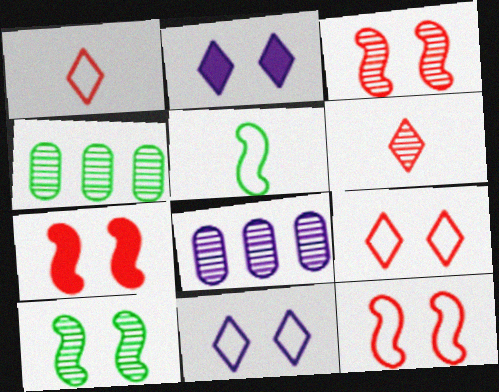[[3, 7, 12], 
[6, 8, 10]]